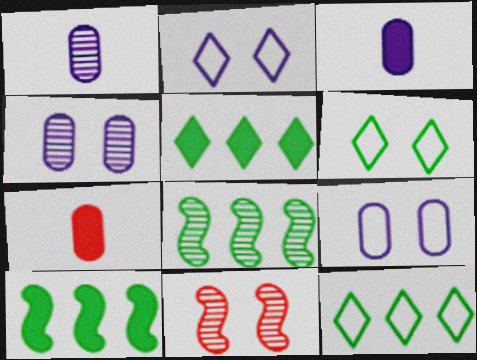[[2, 7, 8], 
[3, 11, 12]]